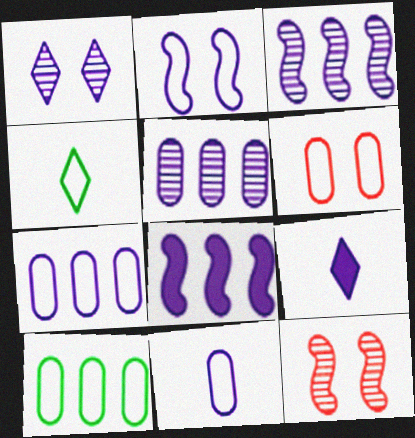[[1, 8, 11], 
[2, 5, 9], 
[6, 10, 11], 
[9, 10, 12]]